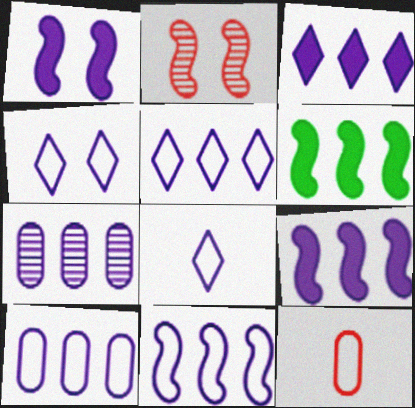[[1, 7, 8], 
[3, 7, 11], 
[4, 5, 8], 
[5, 7, 9], 
[5, 10, 11]]